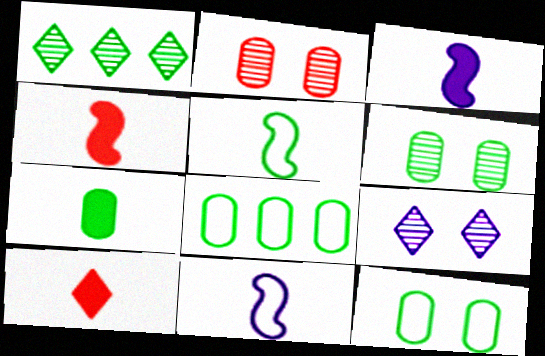[[3, 7, 10], 
[4, 8, 9], 
[6, 7, 8]]